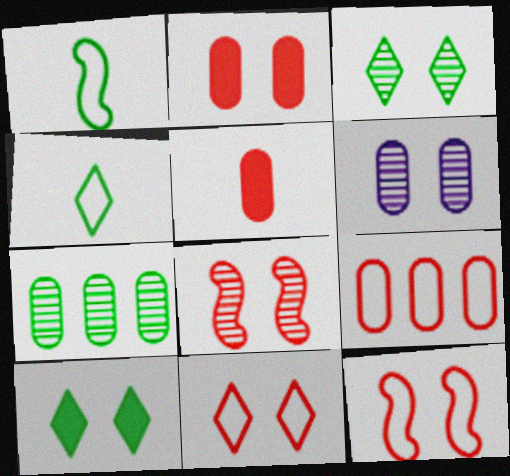[[1, 7, 10], 
[2, 8, 11], 
[3, 6, 8], 
[6, 10, 12]]